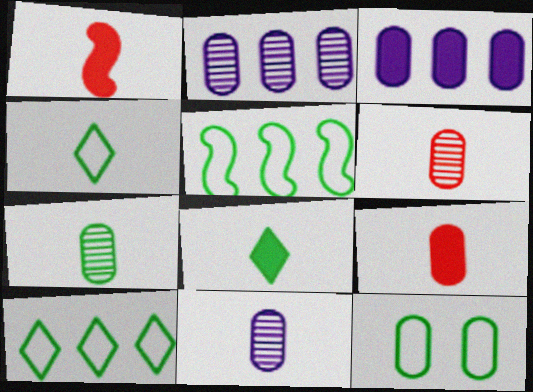[[1, 4, 11], 
[2, 9, 12], 
[3, 6, 12], 
[4, 5, 12], 
[6, 7, 11]]